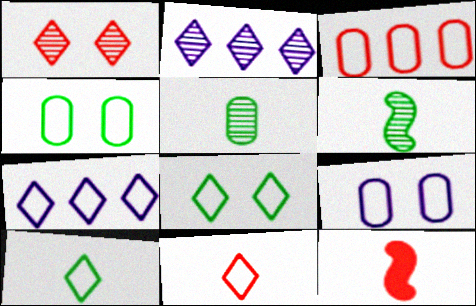[[1, 3, 12], 
[2, 4, 12], 
[7, 8, 11]]